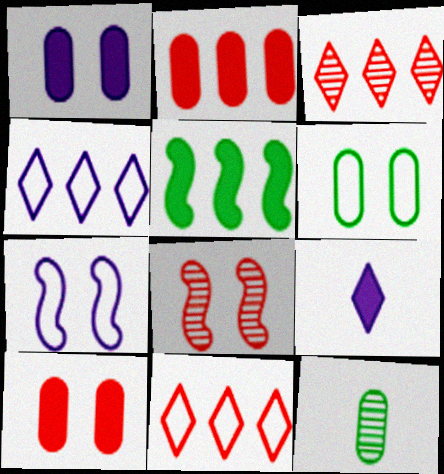[[5, 9, 10]]